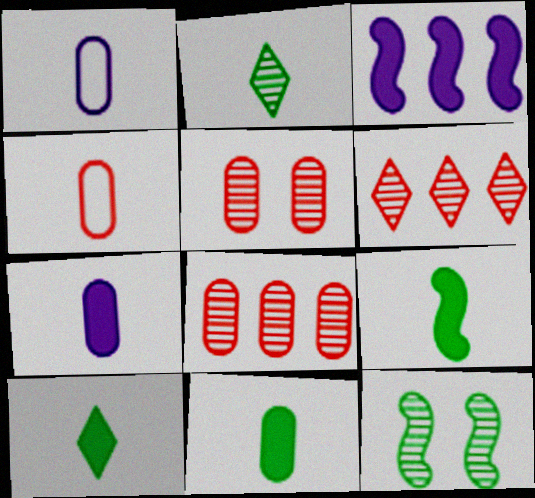[[9, 10, 11]]